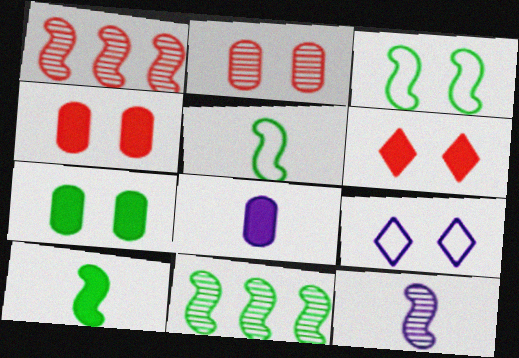[[3, 10, 11]]